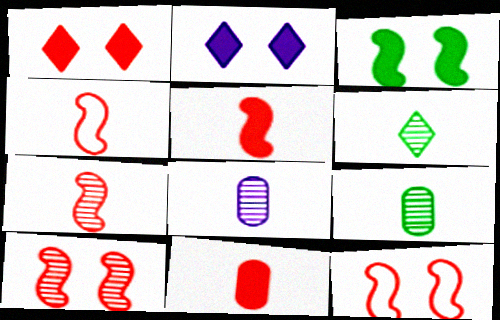[[4, 5, 7], 
[6, 7, 8]]